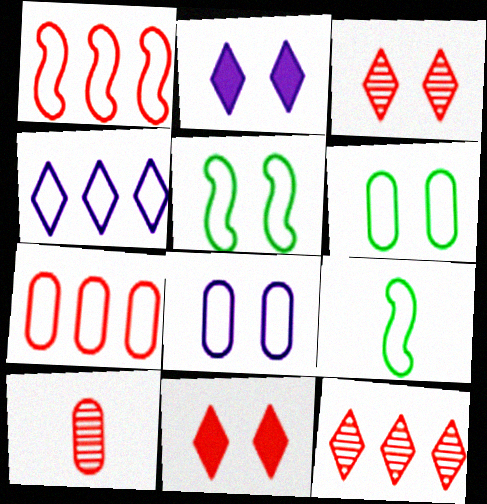[[1, 10, 11]]